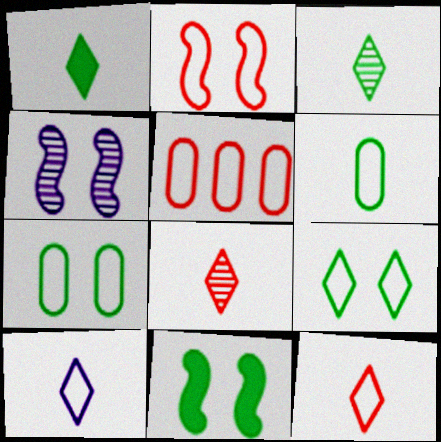[[1, 4, 5], 
[1, 8, 10], 
[2, 4, 11], 
[2, 5, 12]]